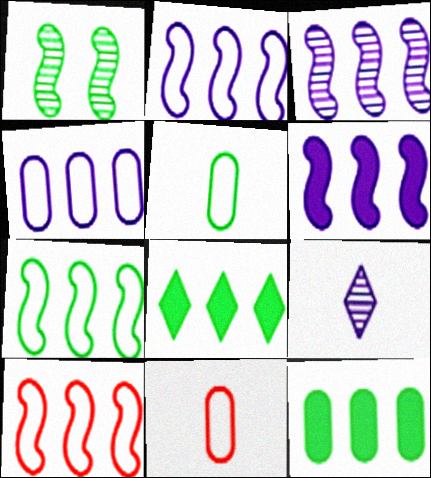[[1, 5, 8], 
[2, 3, 6], 
[2, 7, 10]]